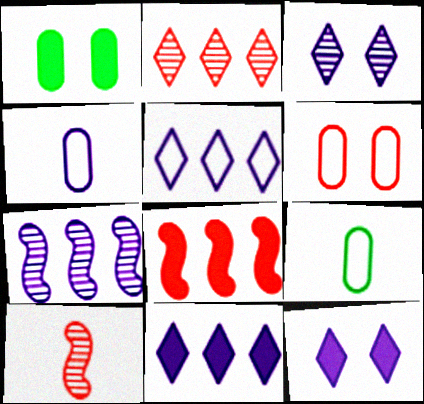[[1, 5, 10], 
[3, 8, 9], 
[4, 7, 12]]